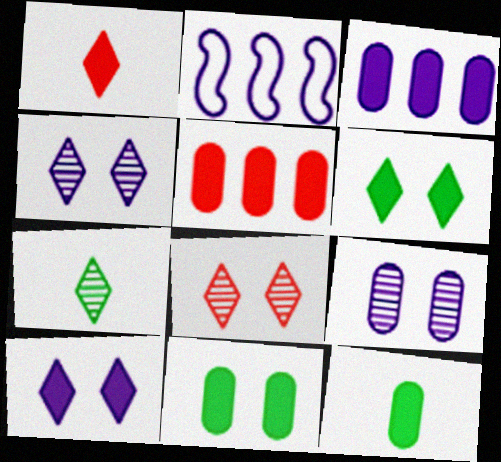[[2, 8, 12]]